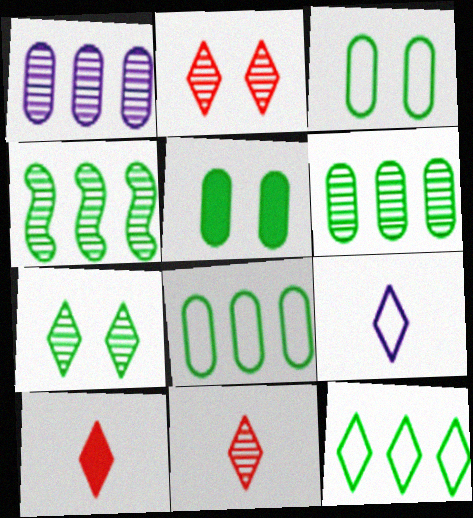[]